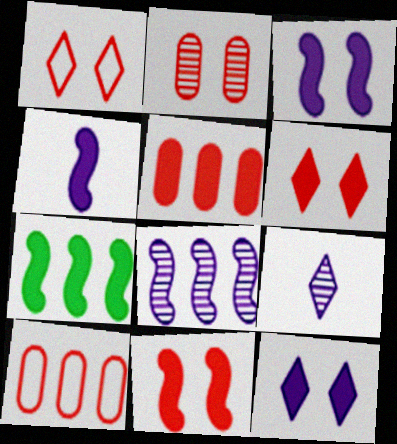[[1, 2, 11], 
[4, 7, 11]]